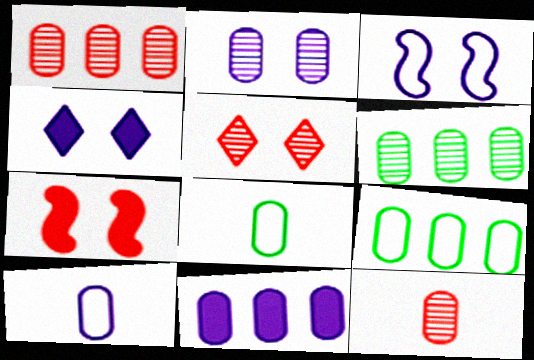[[1, 9, 11], 
[2, 3, 4], 
[2, 6, 12], 
[2, 10, 11]]